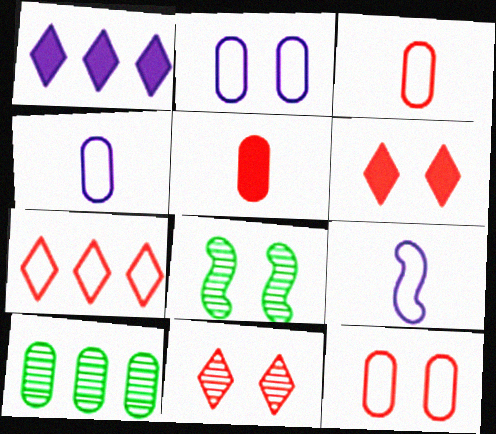[[1, 3, 8], 
[2, 5, 10], 
[2, 6, 8], 
[6, 9, 10]]